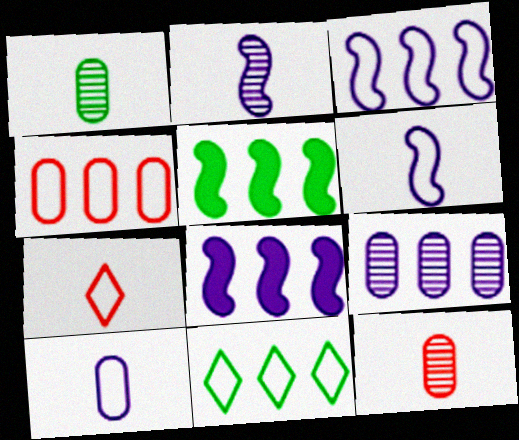[[3, 4, 11]]